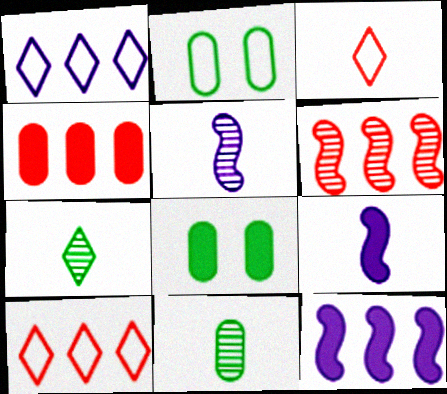[[3, 9, 11], 
[4, 6, 10], 
[5, 8, 10]]